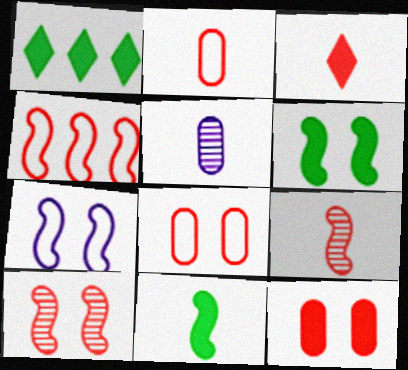[[2, 3, 9], 
[6, 7, 10]]